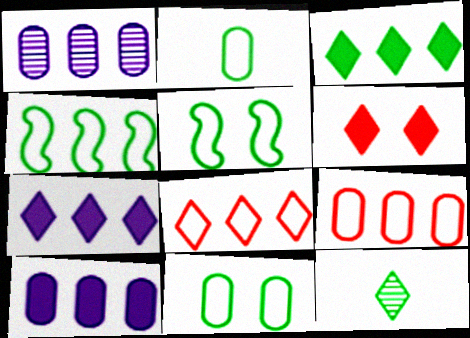[]